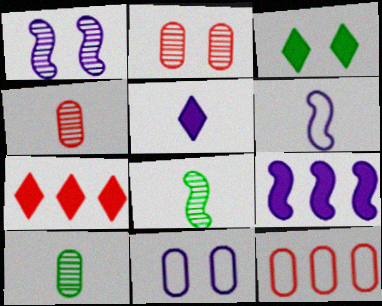[[1, 6, 9], 
[3, 5, 7], 
[7, 8, 11]]